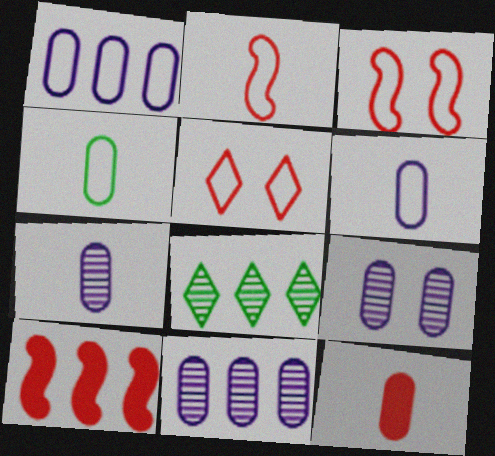[[1, 8, 10], 
[4, 7, 12], 
[7, 9, 11]]